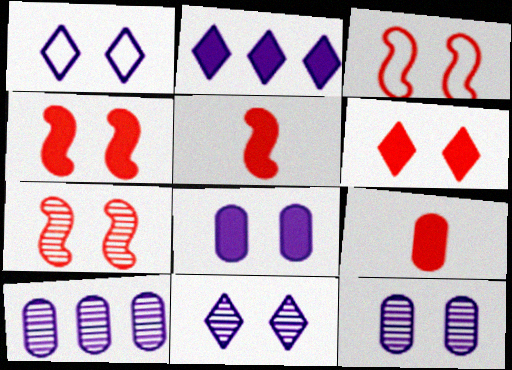[[3, 4, 7]]